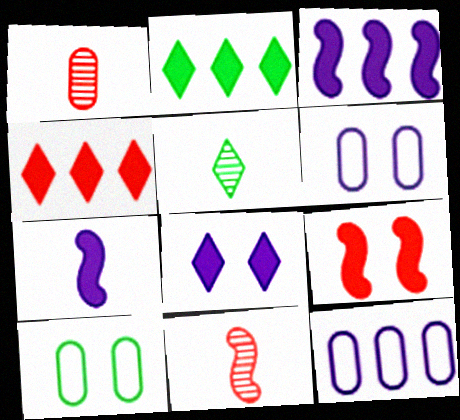[[2, 6, 11], 
[5, 9, 12]]